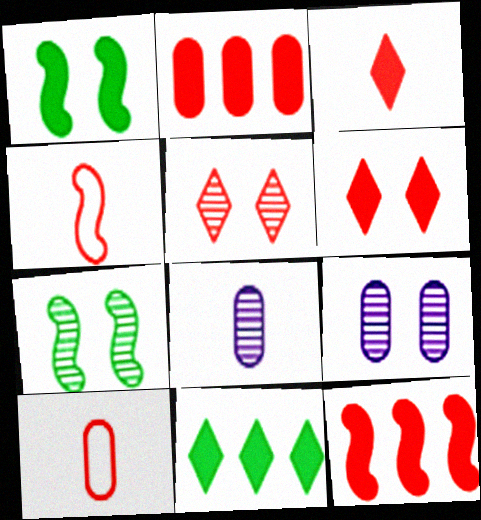[[2, 4, 5], 
[4, 9, 11], 
[5, 7, 9], 
[5, 10, 12]]